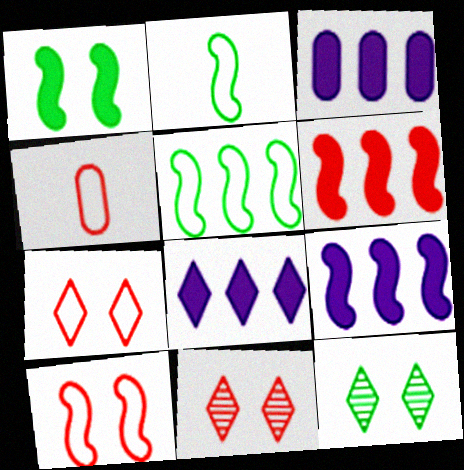[[2, 3, 11], 
[3, 8, 9], 
[4, 6, 11], 
[4, 9, 12]]